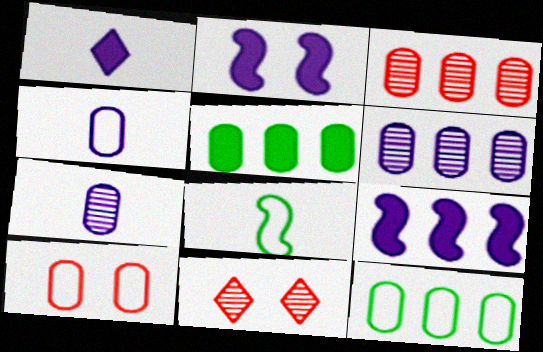[[4, 10, 12], 
[5, 7, 10]]